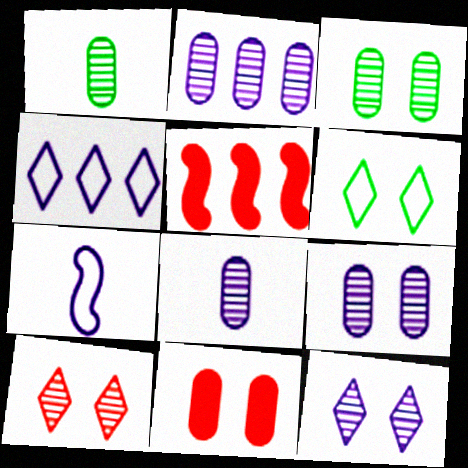[[2, 8, 9], 
[5, 6, 8]]